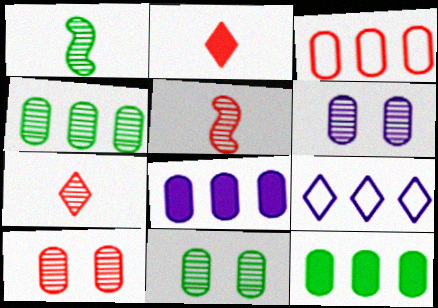[[3, 4, 8], 
[6, 10, 11]]